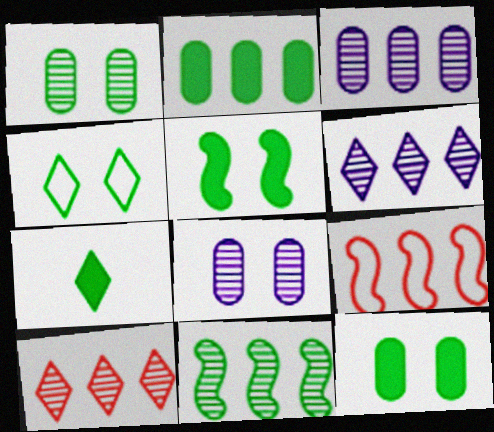[[1, 4, 5], 
[2, 5, 7], 
[2, 6, 9], 
[3, 10, 11], 
[7, 8, 9]]